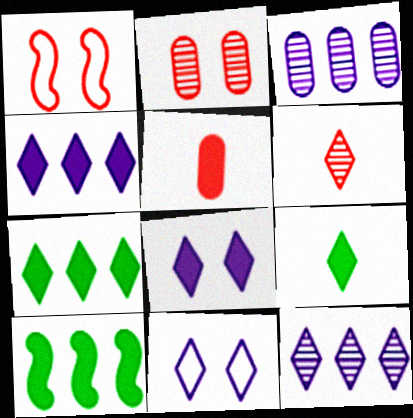[[1, 3, 9], 
[5, 8, 10], 
[6, 7, 11]]